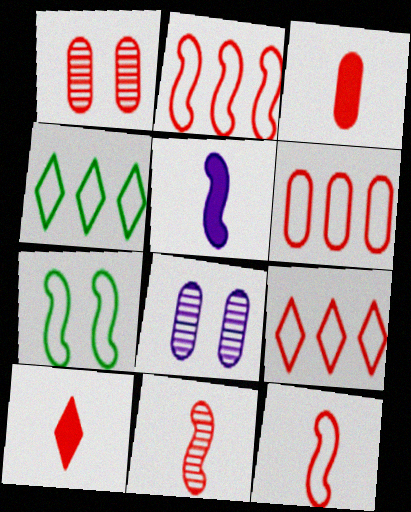[[1, 2, 10], 
[1, 3, 6], 
[1, 4, 5], 
[2, 6, 9]]